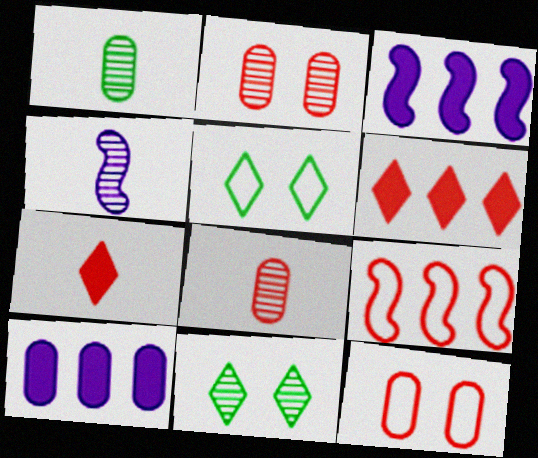[[1, 10, 12], 
[2, 7, 9], 
[3, 5, 8]]